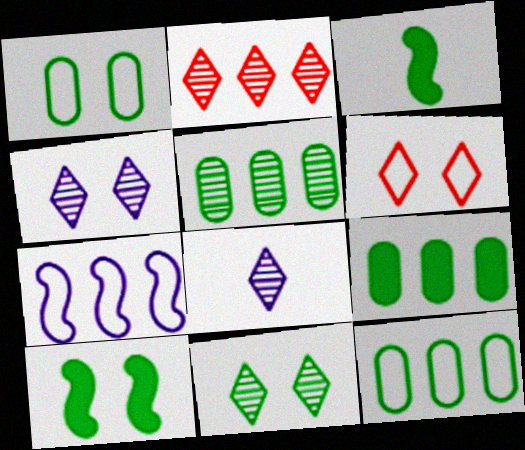[[1, 10, 11], 
[2, 7, 9], 
[2, 8, 11], 
[3, 11, 12], 
[5, 9, 12]]